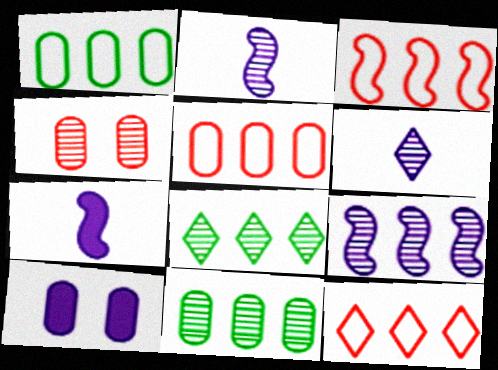[[2, 4, 8], 
[3, 5, 12]]